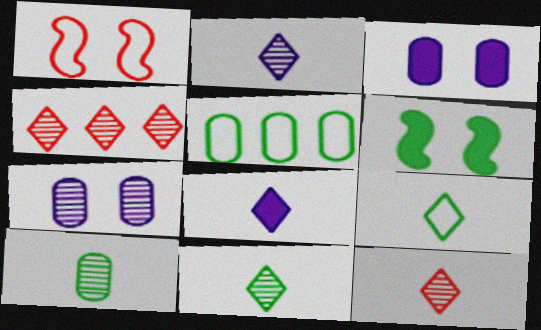[[2, 11, 12], 
[5, 6, 11], 
[8, 9, 12]]